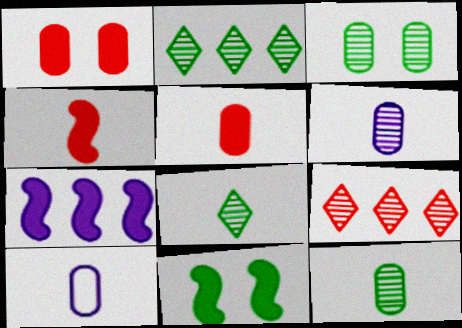[[4, 7, 11], 
[4, 8, 10], 
[5, 10, 12], 
[9, 10, 11]]